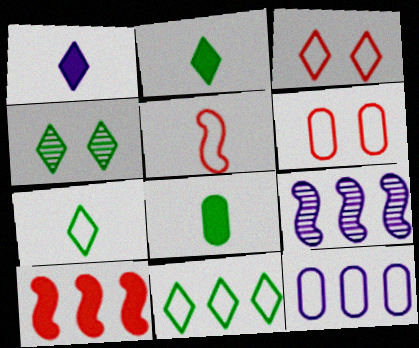[[2, 4, 11], 
[2, 6, 9], 
[3, 8, 9]]